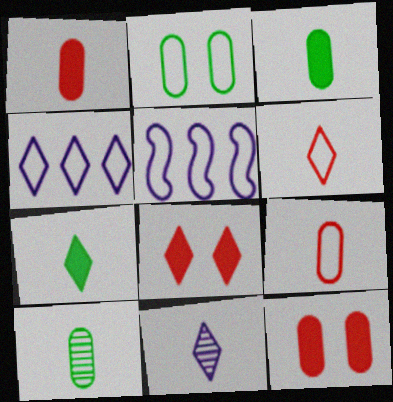[[2, 5, 6], 
[5, 8, 10], 
[6, 7, 11]]